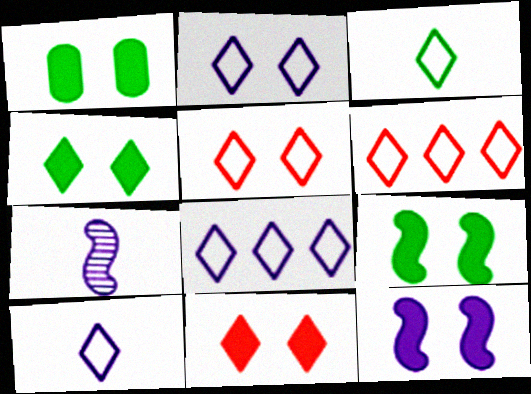[[1, 4, 9], 
[1, 6, 7], 
[1, 11, 12], 
[2, 3, 6], 
[2, 8, 10], 
[3, 5, 8]]